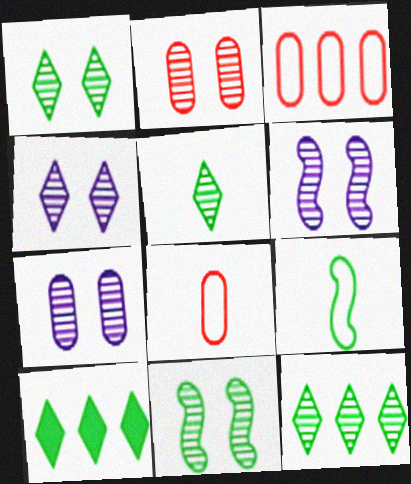[[1, 2, 6], 
[1, 5, 12], 
[2, 4, 11], 
[4, 6, 7], 
[6, 8, 10]]